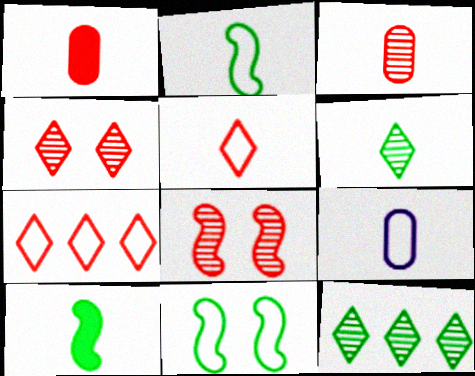[[1, 7, 8], 
[2, 5, 9], 
[7, 9, 11]]